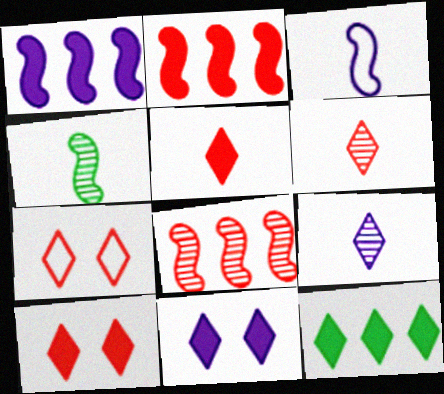[[5, 11, 12], 
[7, 9, 12]]